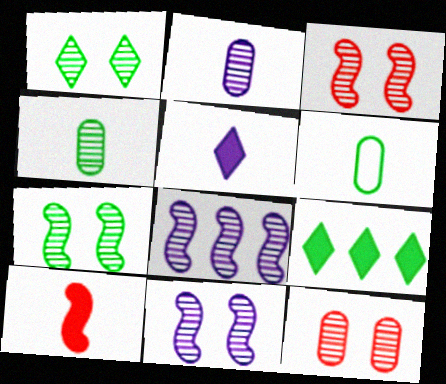[[1, 11, 12], 
[3, 7, 11], 
[6, 7, 9]]